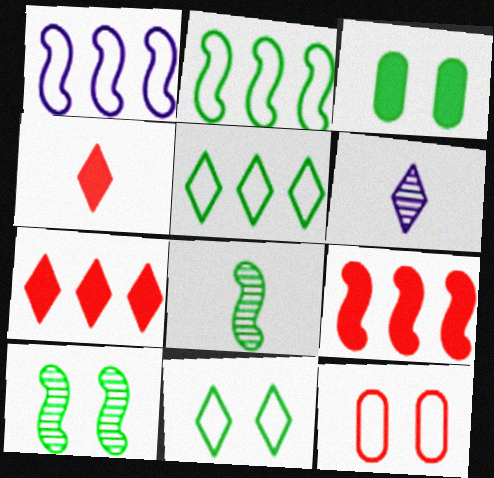[[3, 5, 8], 
[3, 10, 11], 
[6, 7, 11]]